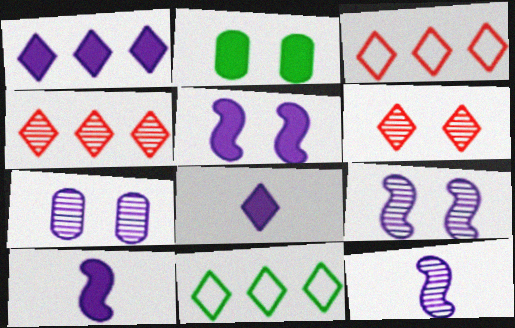[[1, 4, 11], 
[2, 3, 12], 
[6, 8, 11]]